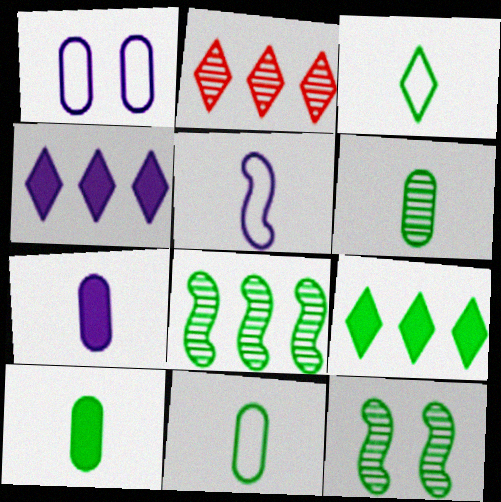[[6, 10, 11], 
[9, 11, 12]]